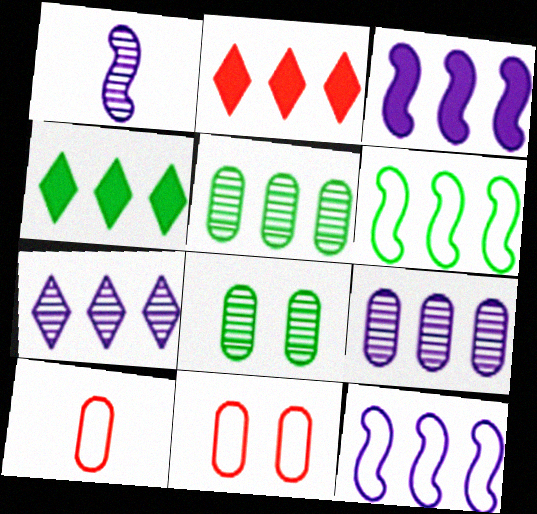[[1, 4, 11], 
[2, 5, 12], 
[2, 6, 9], 
[4, 5, 6]]